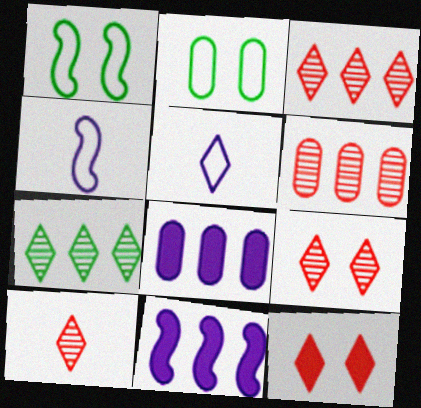[[1, 8, 10], 
[2, 10, 11], 
[3, 9, 10], 
[5, 7, 12]]